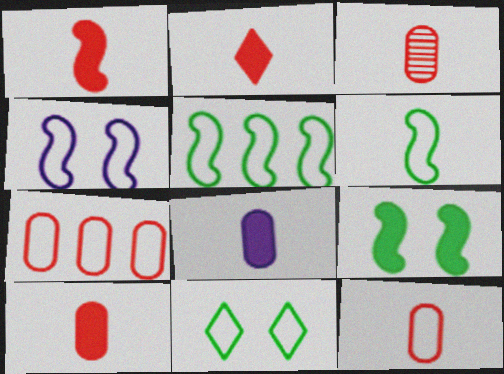[[1, 2, 10], 
[3, 10, 12]]